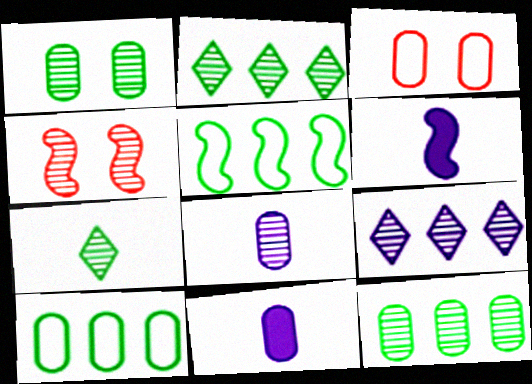[[2, 3, 6], 
[2, 4, 8], 
[3, 11, 12], 
[4, 5, 6]]